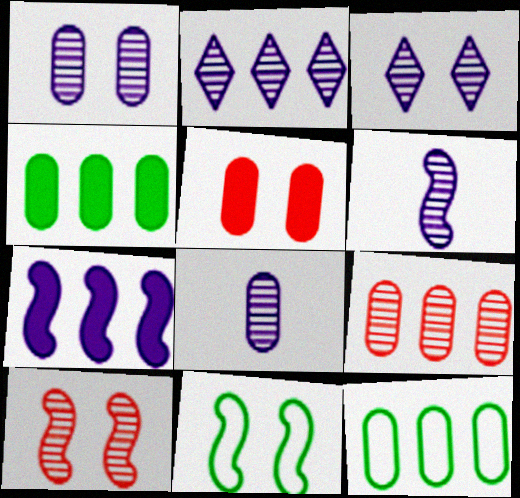[[1, 2, 6], 
[3, 5, 11], 
[5, 8, 12]]